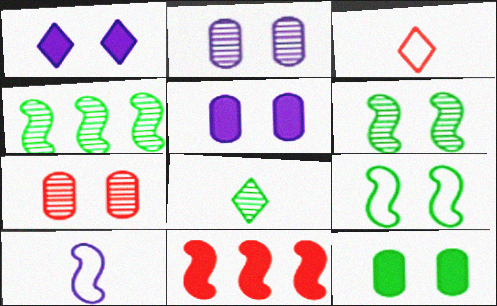[[1, 7, 9], 
[3, 4, 5], 
[3, 7, 11], 
[6, 10, 11]]